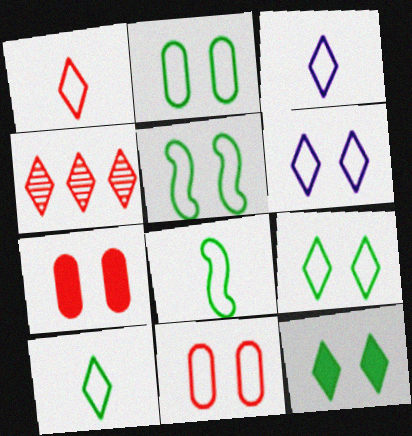[[1, 3, 10], 
[2, 5, 9], 
[3, 4, 12], 
[5, 6, 11]]